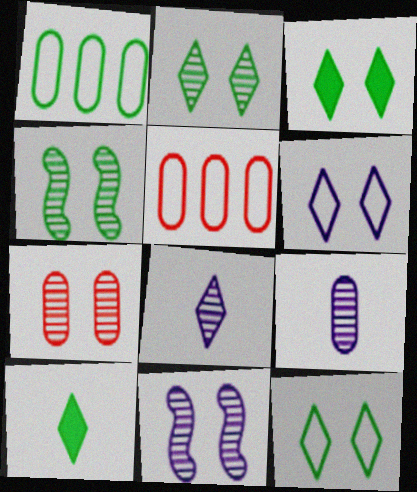[[1, 4, 10], 
[2, 3, 12], 
[2, 7, 11], 
[5, 10, 11]]